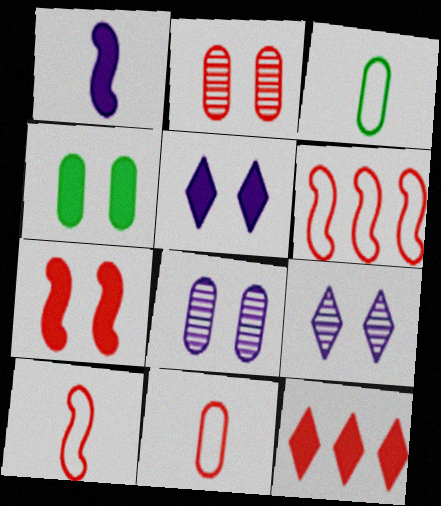[[1, 4, 12], 
[2, 10, 12], 
[4, 5, 7]]